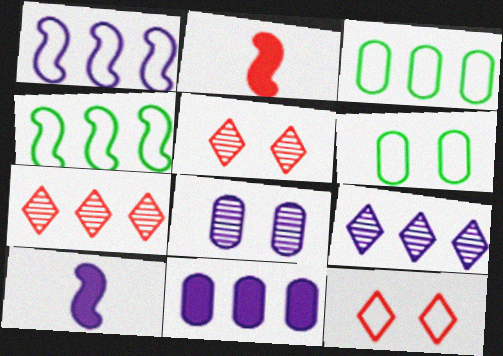[[1, 9, 11], 
[2, 6, 9], 
[3, 5, 10], 
[4, 7, 11], 
[6, 7, 10]]